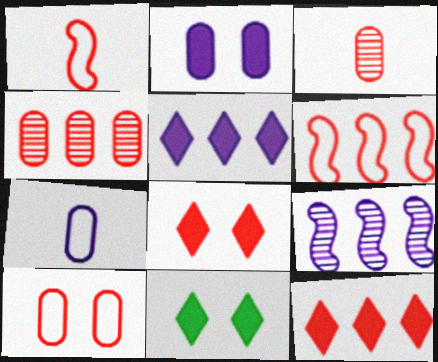[[1, 4, 8], 
[3, 6, 8], 
[4, 6, 12]]